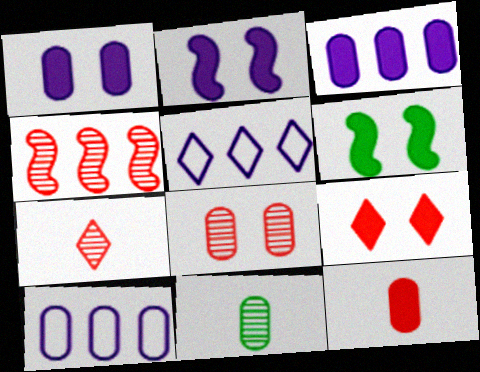[[1, 6, 9], 
[4, 7, 8], 
[6, 7, 10]]